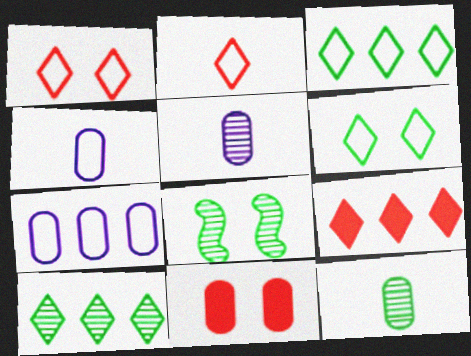[[4, 8, 9], 
[7, 11, 12], 
[8, 10, 12]]